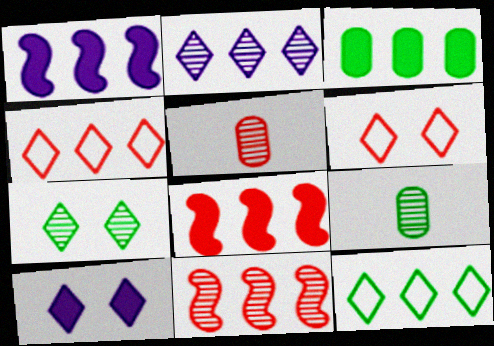[[1, 6, 9], 
[5, 6, 8], 
[6, 7, 10]]